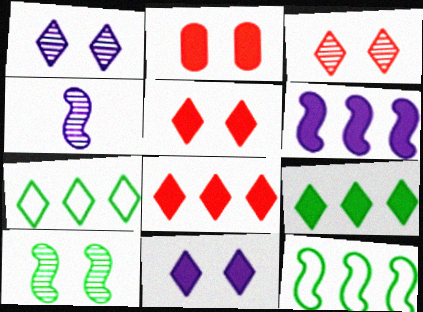[[2, 4, 7]]